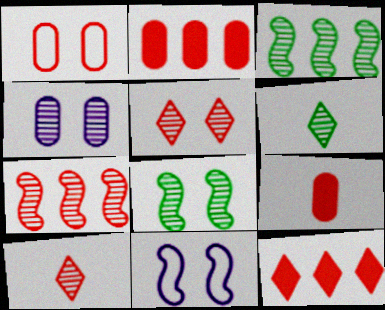[[2, 6, 11], 
[3, 4, 10], 
[4, 5, 8], 
[4, 6, 7]]